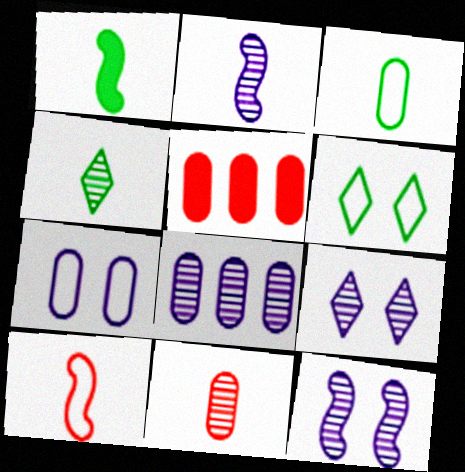[[1, 2, 10], 
[1, 3, 4], 
[2, 4, 11], 
[2, 5, 6], 
[2, 8, 9]]